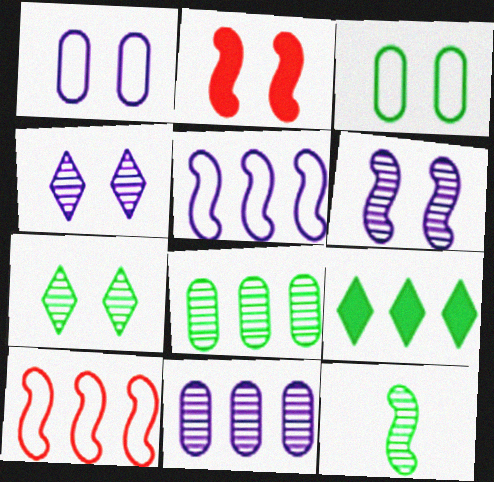[[1, 2, 7], 
[2, 3, 4], 
[2, 5, 12], 
[3, 9, 12], 
[7, 8, 12], 
[9, 10, 11]]